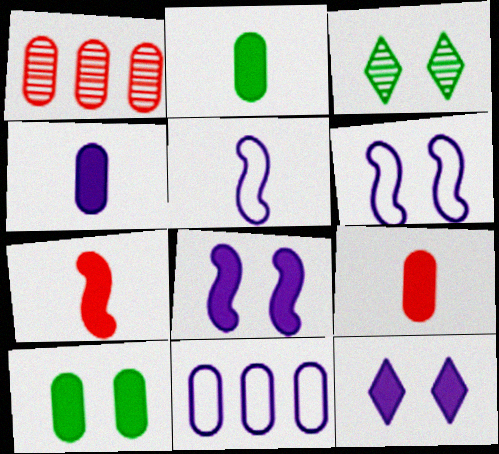[[2, 4, 9], 
[3, 7, 11]]